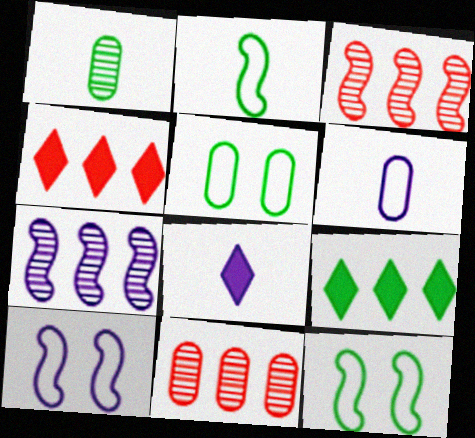[[1, 4, 10], 
[1, 9, 12], 
[3, 5, 8], 
[8, 11, 12]]